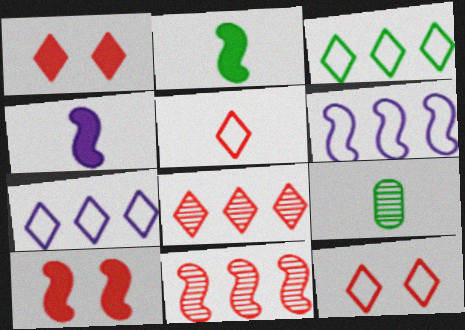[[1, 5, 8], 
[1, 6, 9], 
[4, 5, 9], 
[7, 9, 10]]